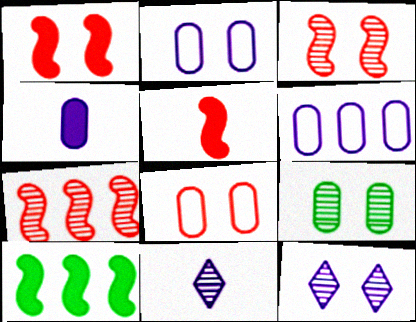[[3, 9, 12], 
[7, 9, 11], 
[8, 10, 11]]